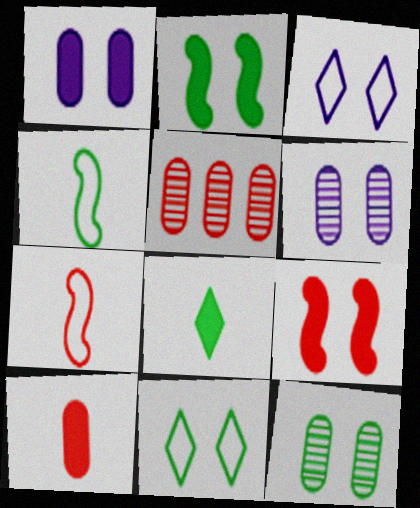[[2, 11, 12], 
[3, 9, 12], 
[6, 9, 11]]